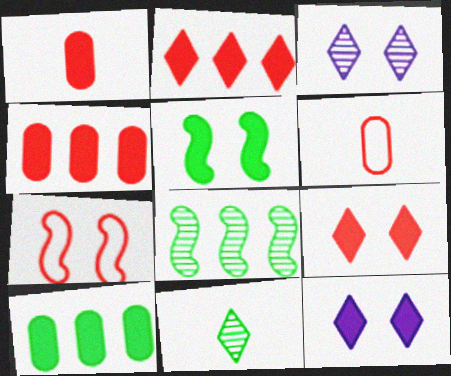[[6, 8, 12]]